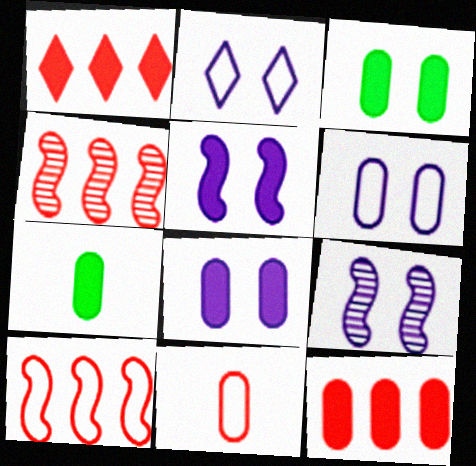[[1, 5, 7], 
[2, 4, 7], 
[2, 8, 9], 
[7, 8, 12]]